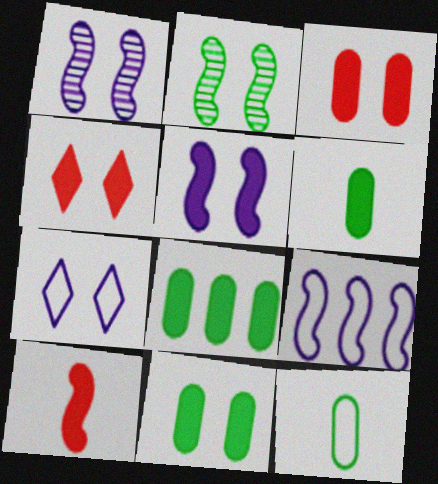[[2, 3, 7], 
[2, 9, 10], 
[4, 5, 11], 
[6, 8, 11]]